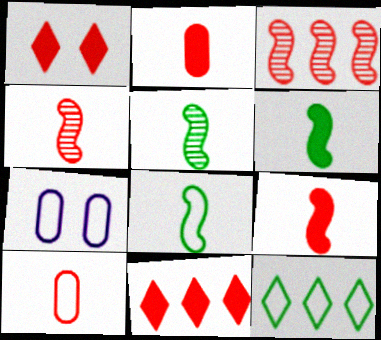[[1, 3, 10], 
[5, 6, 8], 
[5, 7, 11]]